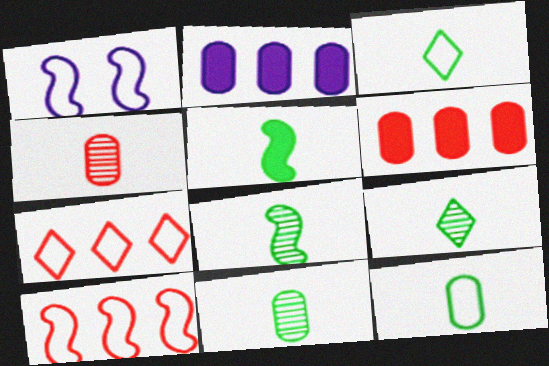[[1, 6, 9], 
[1, 7, 12], 
[3, 5, 11], 
[5, 9, 12], 
[8, 9, 11]]